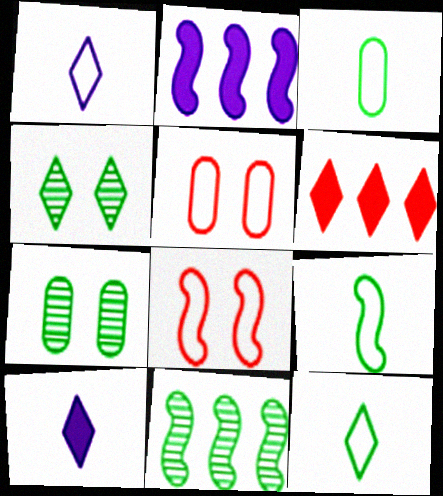[[1, 4, 6], 
[3, 9, 12], 
[5, 10, 11]]